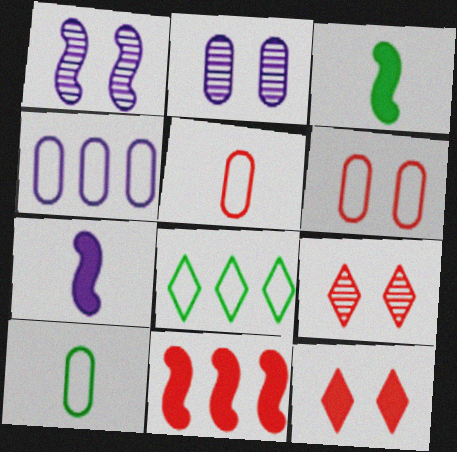[[3, 4, 9], 
[4, 6, 10], 
[5, 9, 11]]